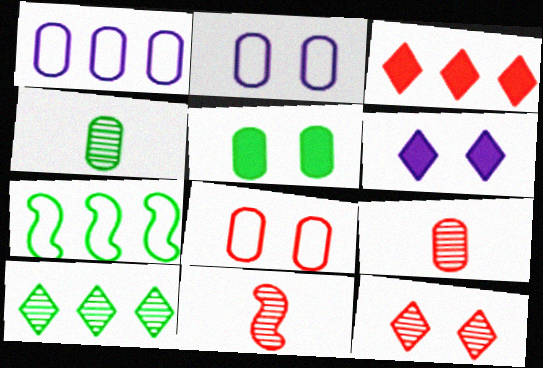[[1, 5, 9], 
[3, 8, 11], 
[6, 7, 9]]